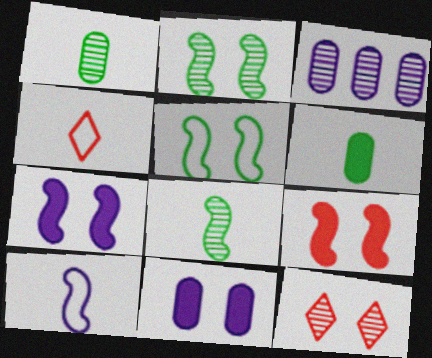[[3, 8, 12], 
[5, 11, 12]]